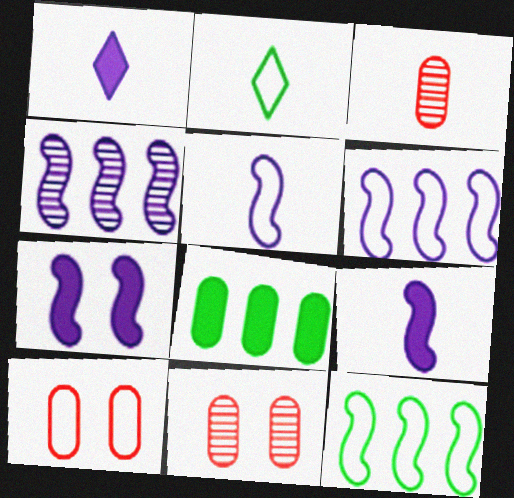[[1, 11, 12], 
[2, 3, 9], 
[2, 6, 10], 
[4, 5, 7]]